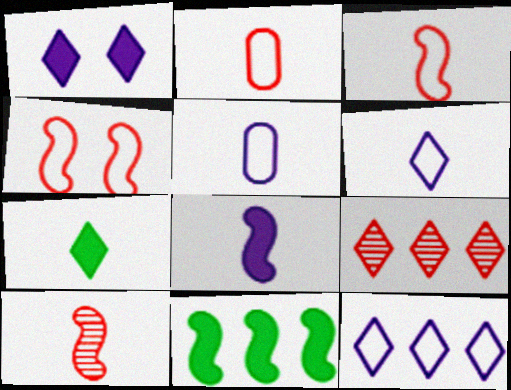[[5, 7, 10]]